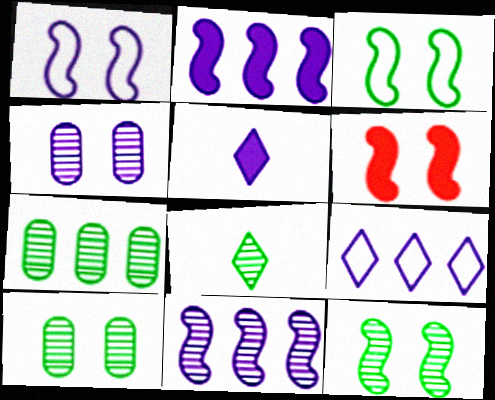[[1, 6, 12], 
[7, 8, 12]]